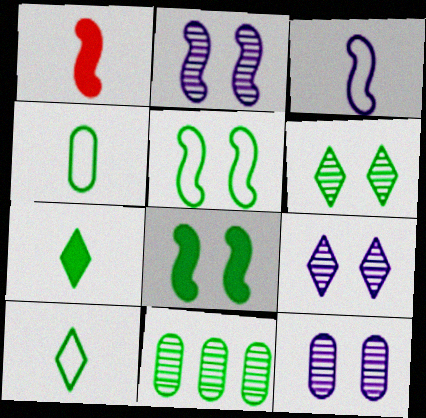[[2, 9, 12], 
[5, 7, 11], 
[8, 10, 11]]